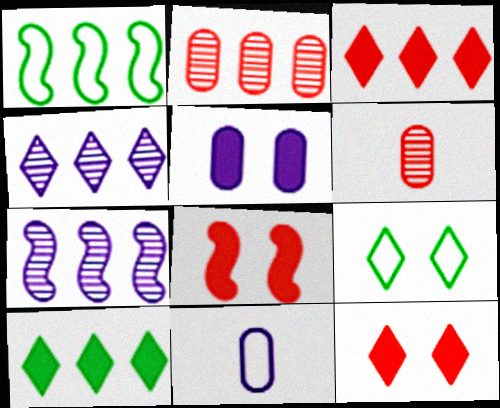[]